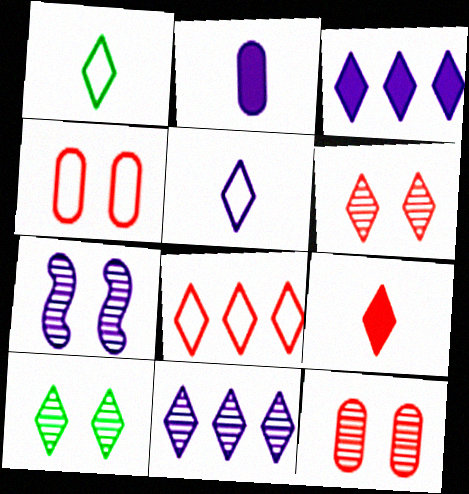[[1, 3, 6], 
[6, 8, 9], 
[7, 10, 12]]